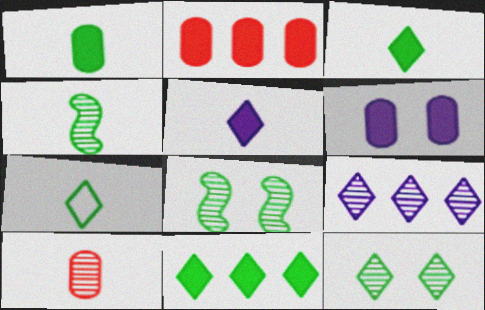[[1, 2, 6], 
[1, 4, 7], 
[7, 11, 12], 
[8, 9, 10]]